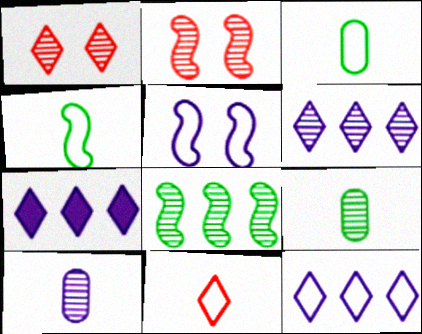[[1, 8, 10], 
[2, 3, 7], 
[2, 6, 9], 
[5, 7, 10], 
[6, 7, 12]]